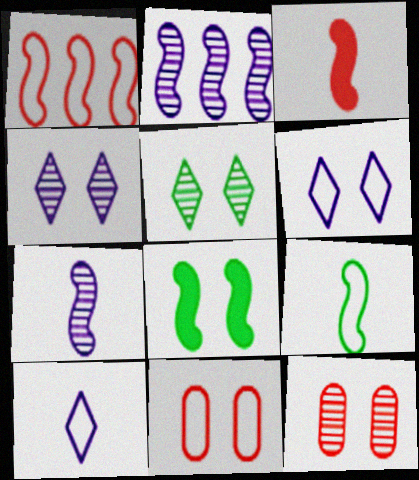[[1, 7, 8], 
[3, 7, 9], 
[4, 8, 11], 
[6, 8, 12]]